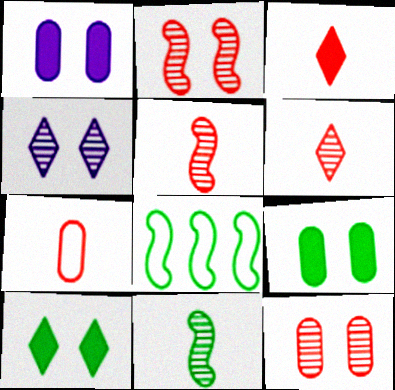[[1, 6, 8], 
[3, 5, 7]]